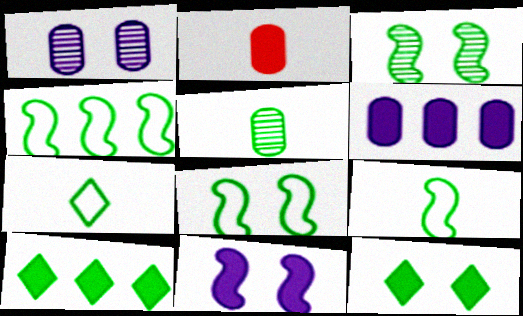[[2, 10, 11], 
[4, 5, 12], 
[4, 8, 9], 
[5, 8, 10]]